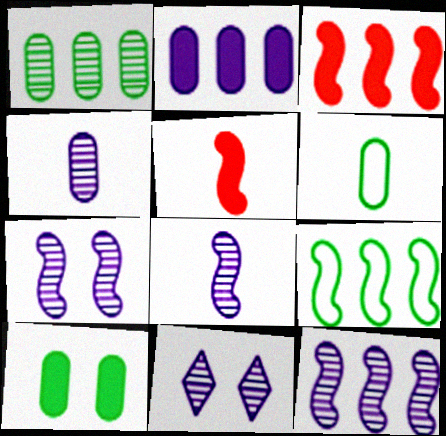[[1, 6, 10], 
[3, 6, 11], 
[3, 9, 12], 
[4, 11, 12], 
[5, 7, 9], 
[7, 8, 12]]